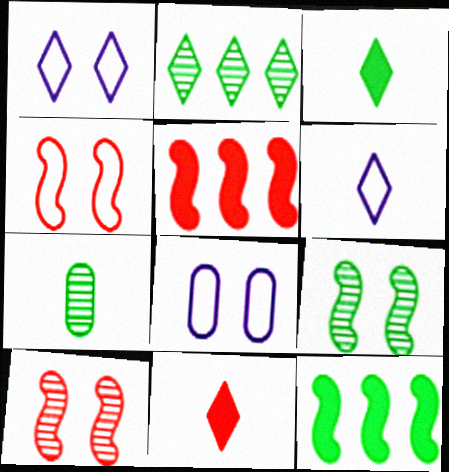[[1, 2, 11], 
[1, 5, 7], 
[2, 7, 9]]